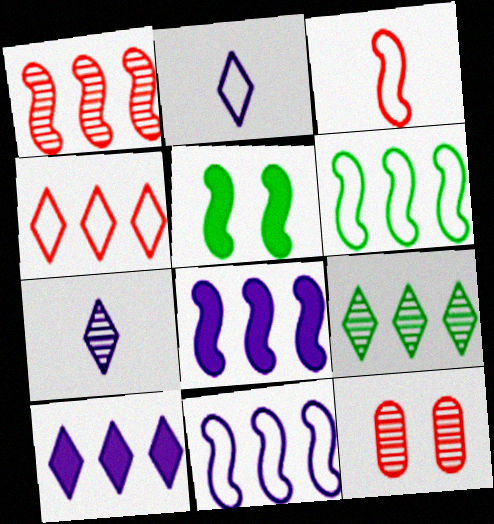[[1, 6, 8], 
[4, 9, 10]]